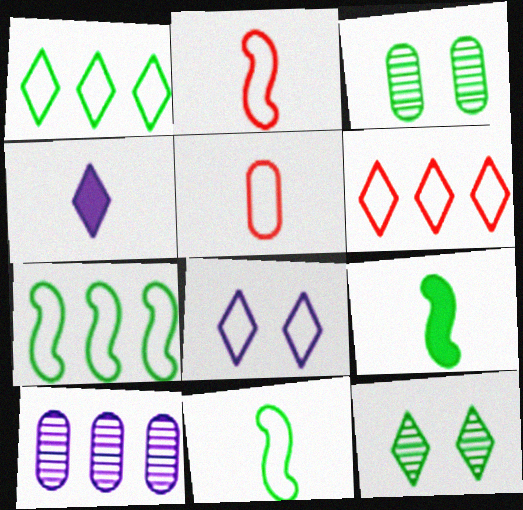[[1, 3, 9], 
[4, 6, 12], 
[5, 7, 8]]